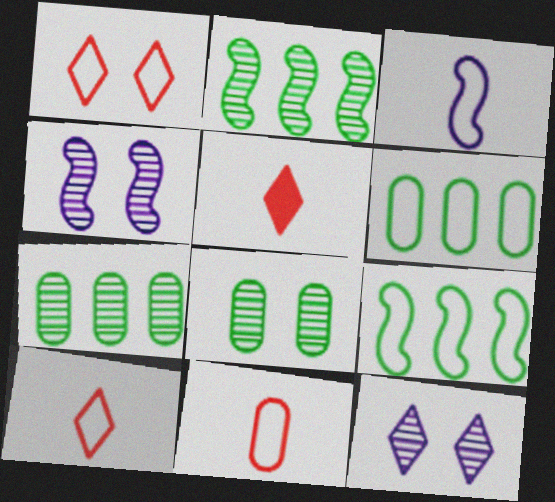[[1, 3, 6], 
[4, 5, 6]]